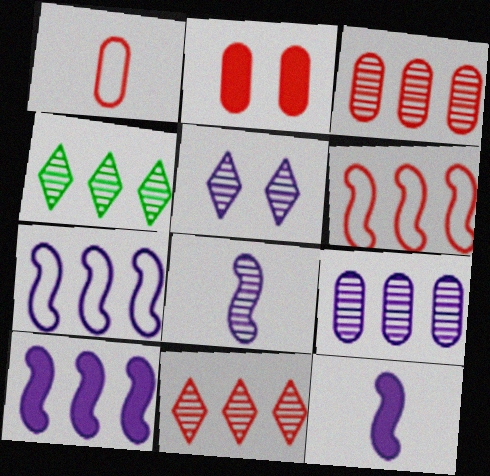[[1, 2, 3], 
[5, 8, 9]]